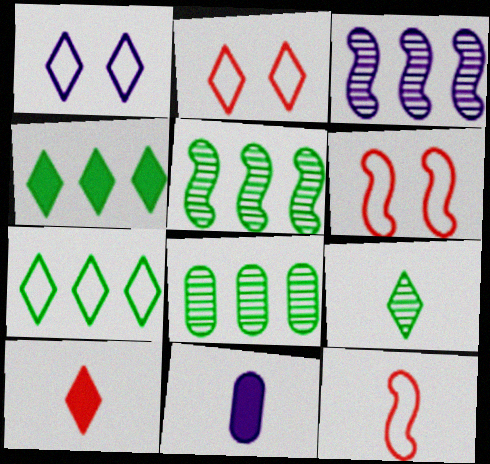[[1, 3, 11], 
[2, 5, 11], 
[9, 11, 12]]